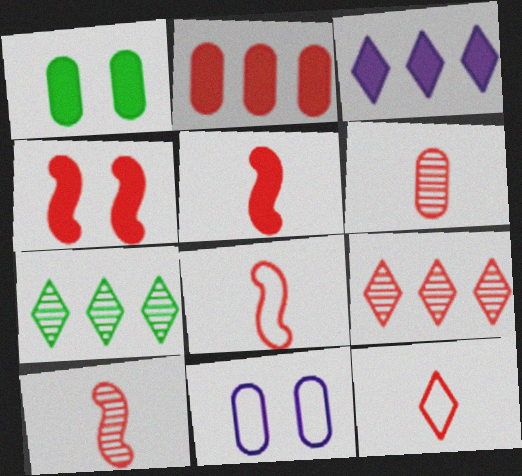[[1, 3, 5], 
[5, 6, 12], 
[5, 7, 11], 
[5, 8, 10]]